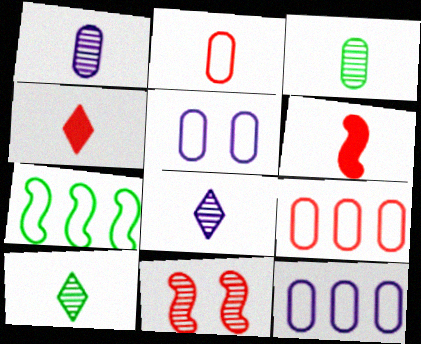[[4, 9, 11]]